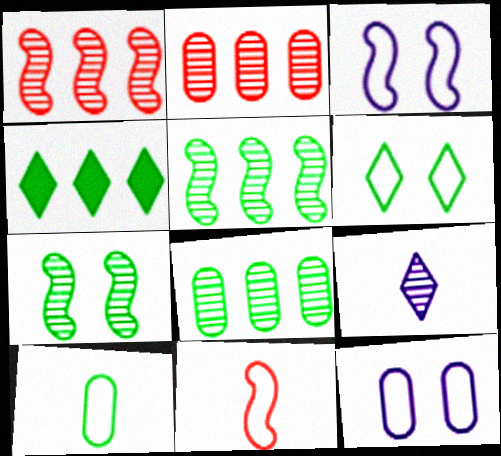[[2, 7, 9], 
[4, 7, 10]]